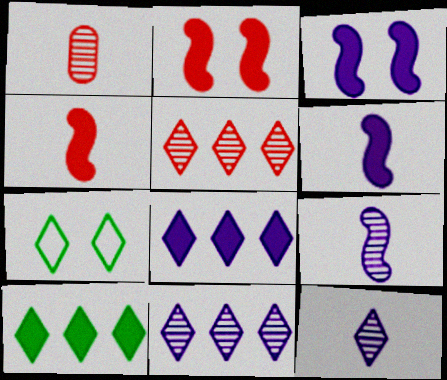[]